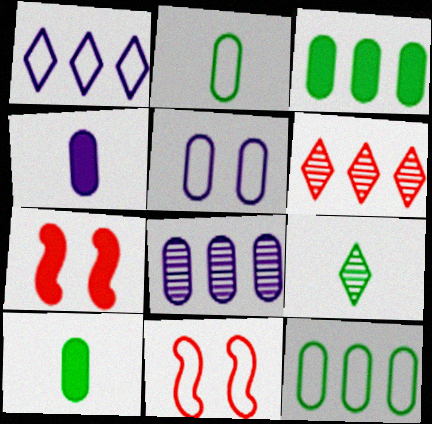[[1, 2, 11], 
[4, 5, 8]]